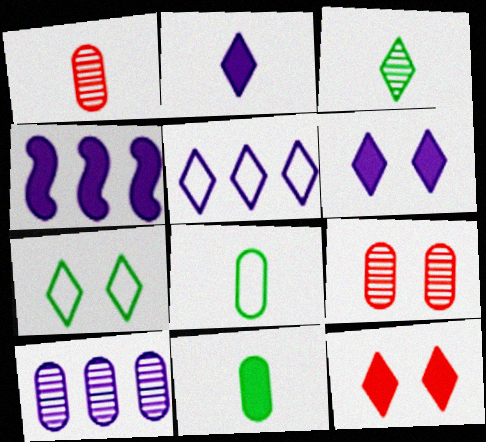[[1, 4, 7], 
[3, 5, 12], 
[4, 5, 10], 
[4, 11, 12]]